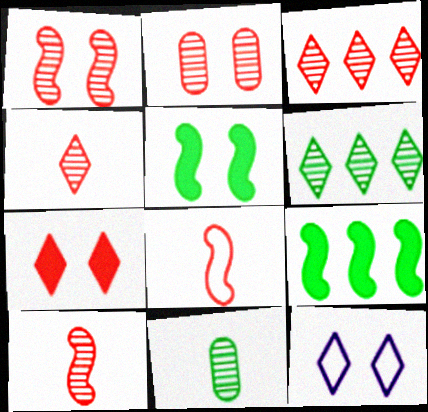[[2, 3, 10], 
[2, 5, 12]]